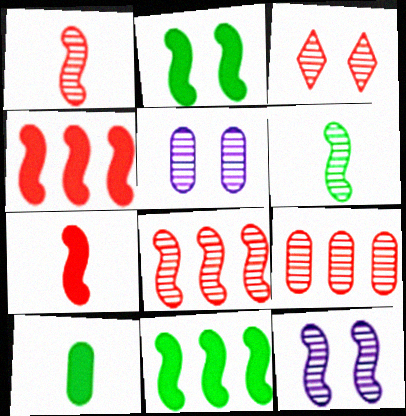[[1, 3, 9], 
[6, 8, 12]]